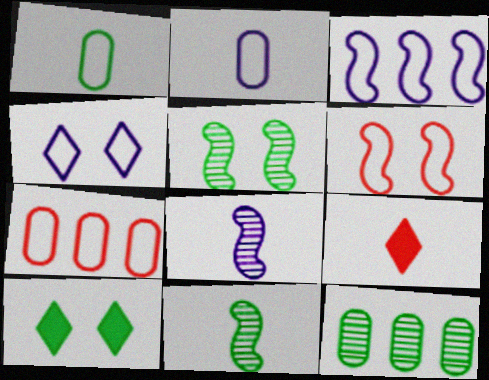[[1, 8, 9], 
[2, 3, 4], 
[2, 9, 11], 
[7, 8, 10]]